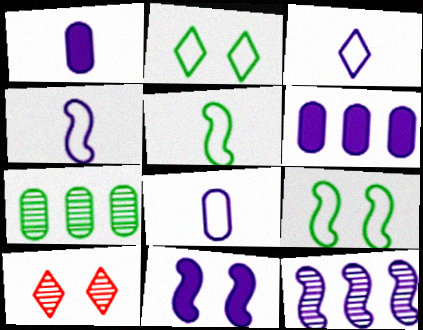[[3, 4, 8], 
[4, 11, 12], 
[5, 6, 10]]